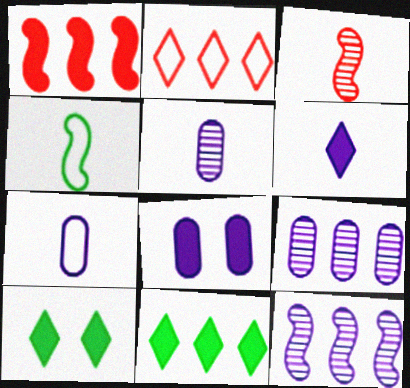[[7, 8, 9]]